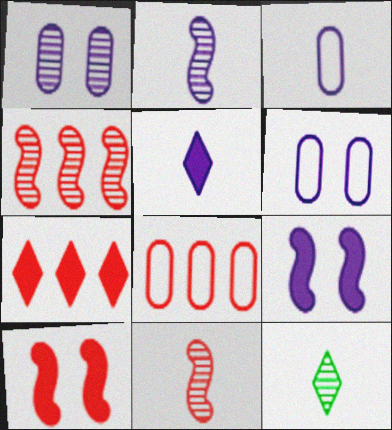[[1, 4, 12], 
[2, 3, 5], 
[4, 7, 8], 
[8, 9, 12]]